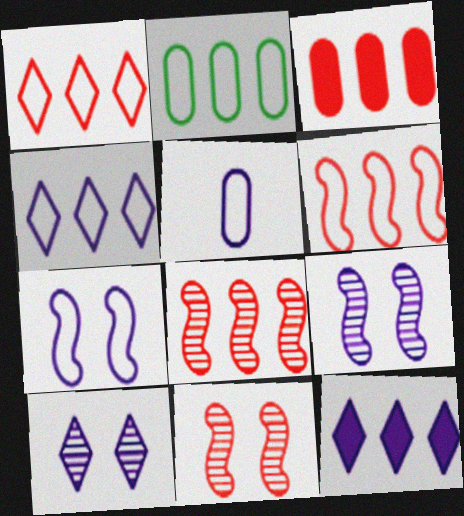[[1, 3, 8], 
[2, 4, 6], 
[2, 8, 12], 
[4, 5, 7], 
[5, 9, 12]]